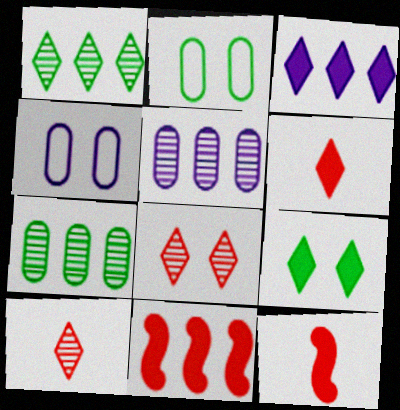[[1, 4, 12], 
[3, 6, 9]]